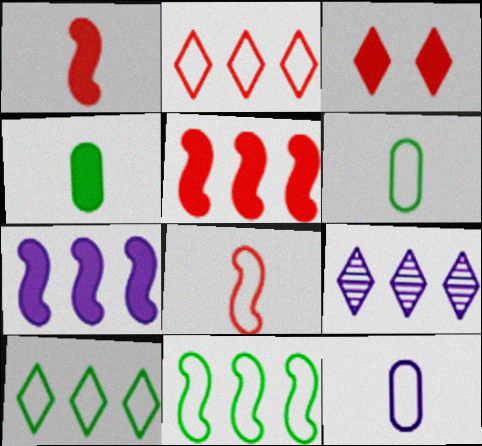[[3, 4, 7]]